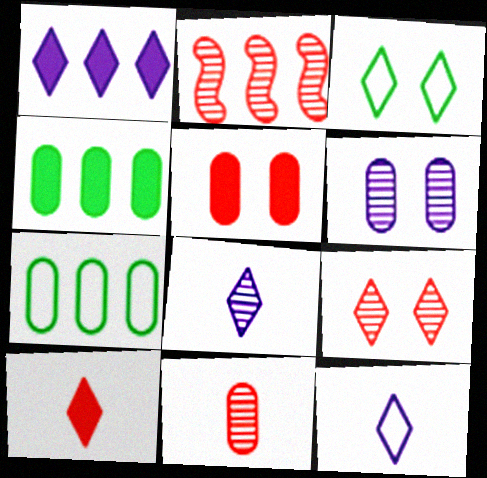[[1, 2, 7], 
[2, 9, 11]]